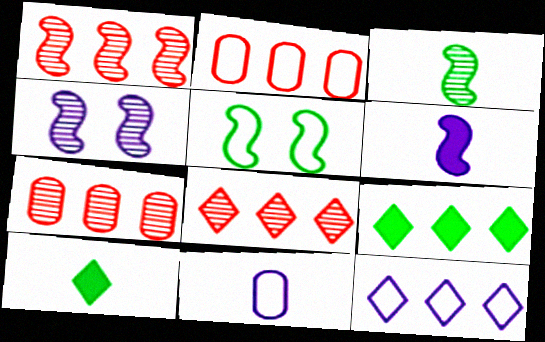[[1, 3, 4], 
[1, 5, 6], 
[1, 7, 8], 
[2, 4, 10], 
[8, 9, 12]]